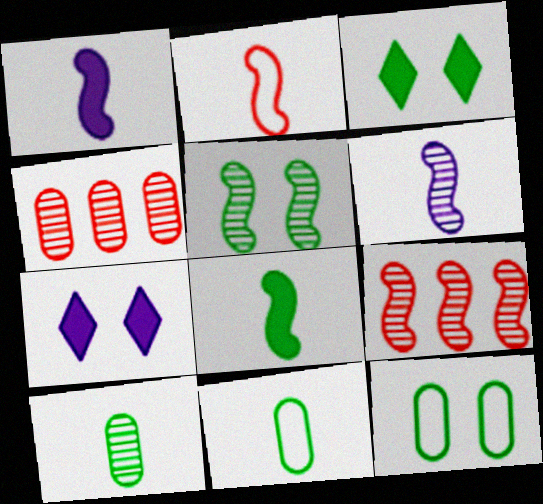[[2, 6, 8], 
[3, 5, 12], 
[5, 6, 9], 
[7, 9, 11]]